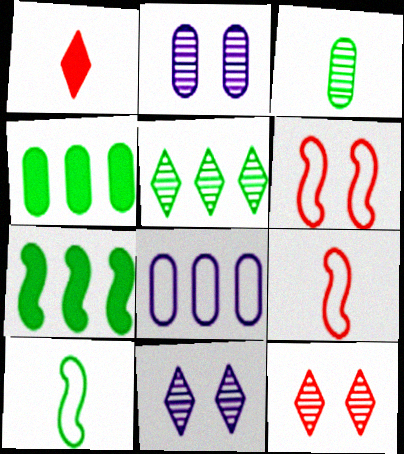[[4, 9, 11]]